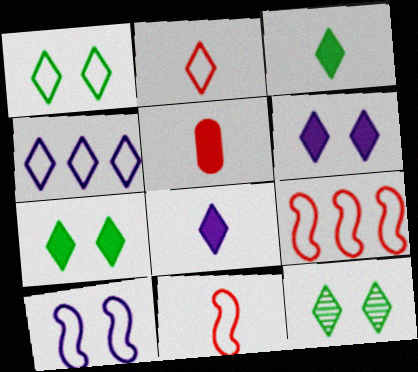[[1, 2, 4], 
[1, 7, 12]]